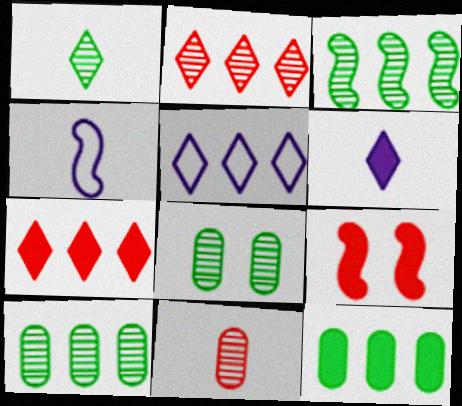[[1, 3, 8], 
[3, 4, 9], 
[4, 7, 8], 
[6, 9, 12]]